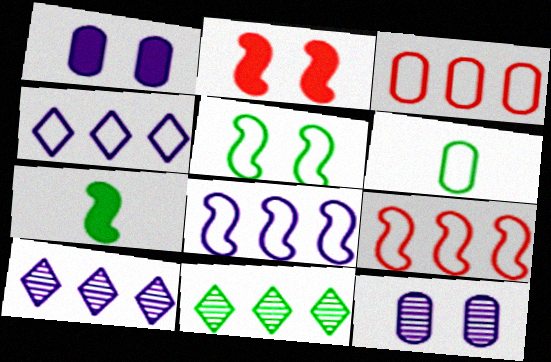[[2, 6, 10]]